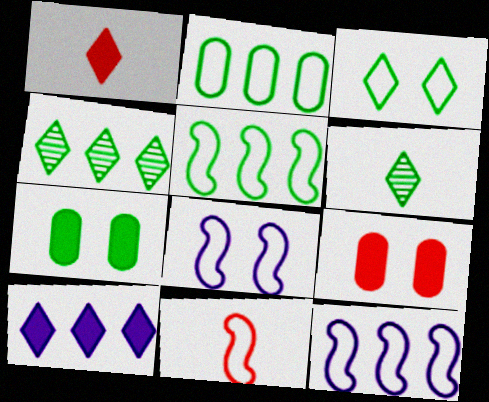[[5, 6, 7], 
[5, 8, 11], 
[6, 9, 12]]